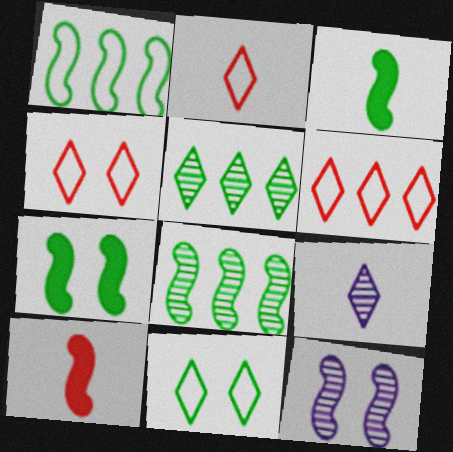[[1, 10, 12], 
[2, 4, 6]]